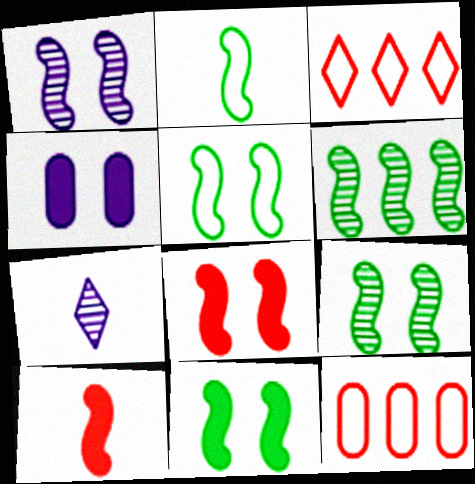[[1, 5, 8], 
[2, 6, 11], 
[5, 9, 11], 
[7, 11, 12]]